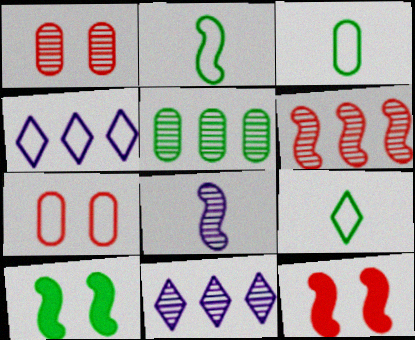[[2, 3, 9], 
[2, 4, 7], 
[3, 11, 12], 
[5, 6, 11], 
[5, 9, 10]]